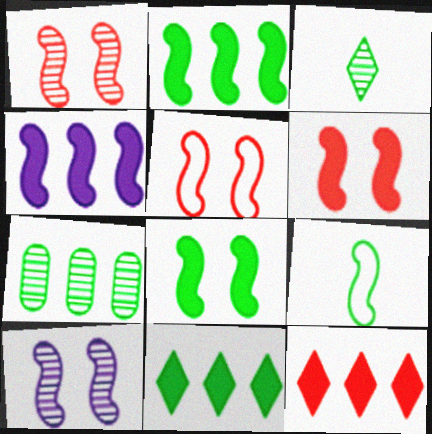[[1, 4, 9], 
[1, 5, 6], 
[5, 8, 10]]